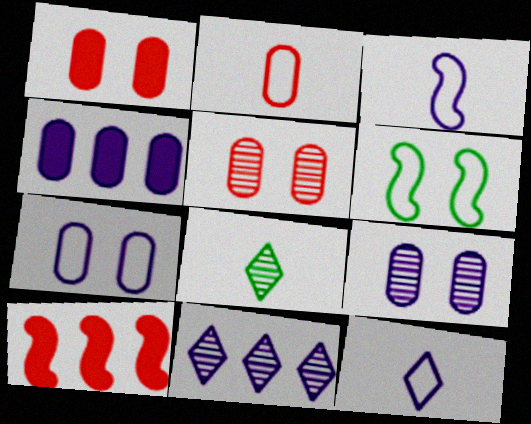[[7, 8, 10]]